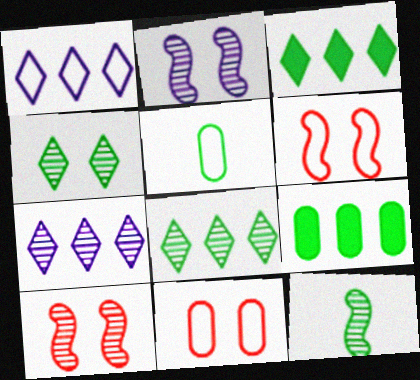[[1, 5, 6]]